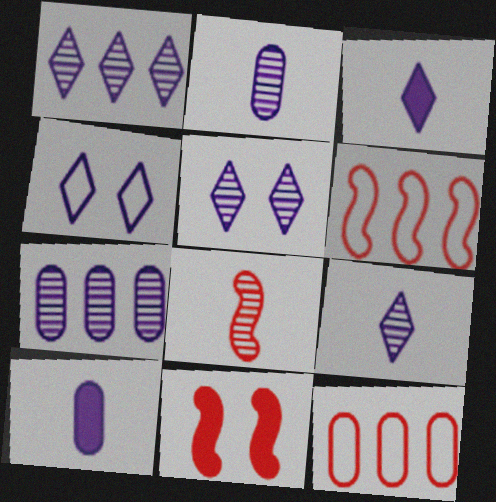[[1, 3, 4], 
[1, 5, 9], 
[6, 8, 11]]